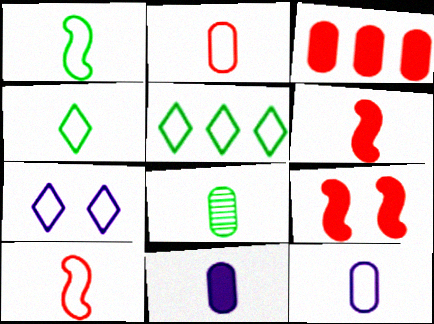[[2, 8, 11], 
[4, 10, 12]]